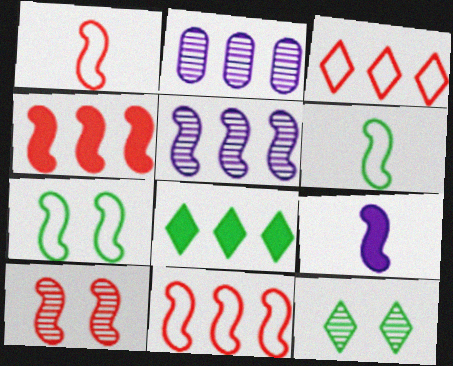[[1, 4, 10], 
[2, 8, 11]]